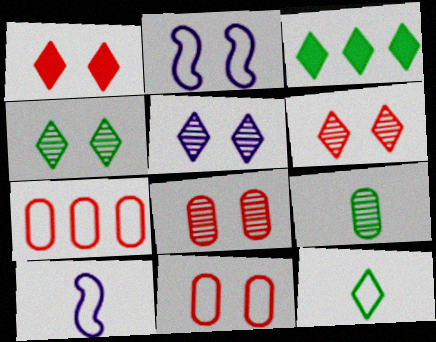[[2, 7, 12], 
[3, 4, 12], 
[3, 8, 10], 
[4, 5, 6]]